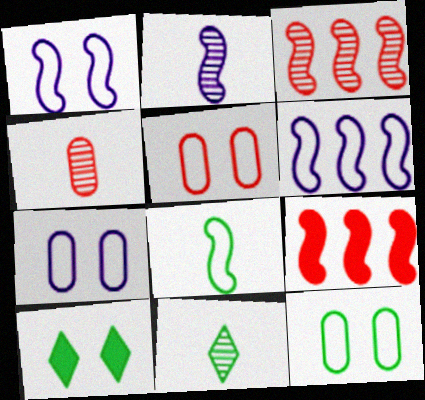[[2, 4, 11], 
[4, 6, 10], 
[5, 7, 12], 
[7, 9, 11]]